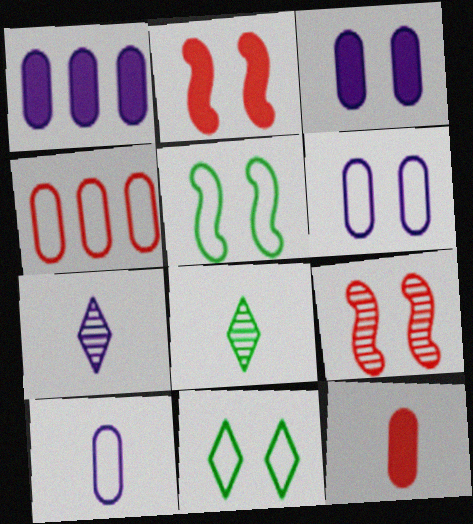[[3, 9, 11]]